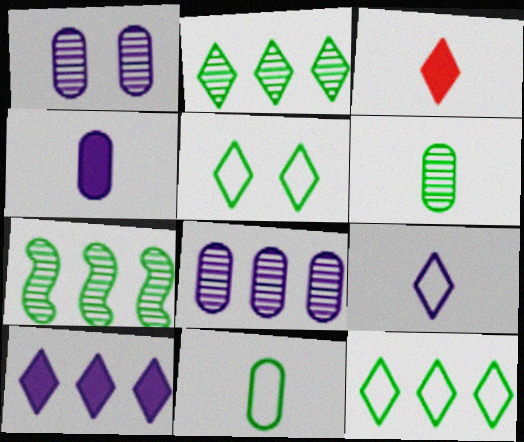[]